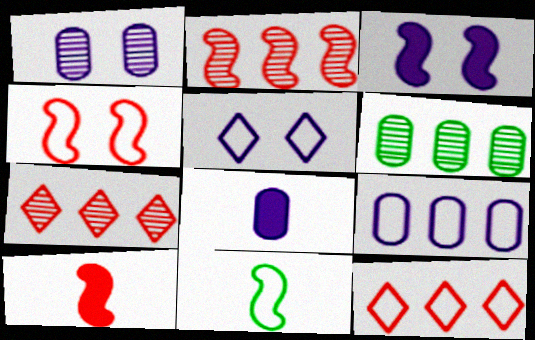[[1, 3, 5], 
[1, 8, 9], 
[2, 3, 11], 
[2, 4, 10], 
[5, 6, 10]]